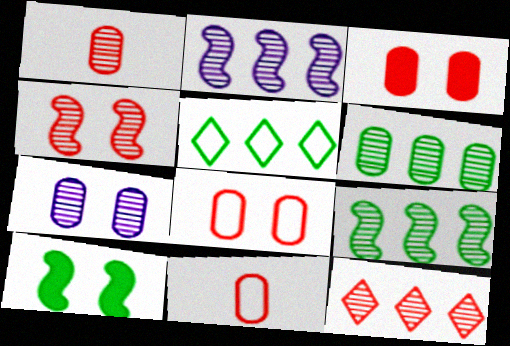[[1, 4, 12], 
[1, 6, 7], 
[2, 6, 12]]